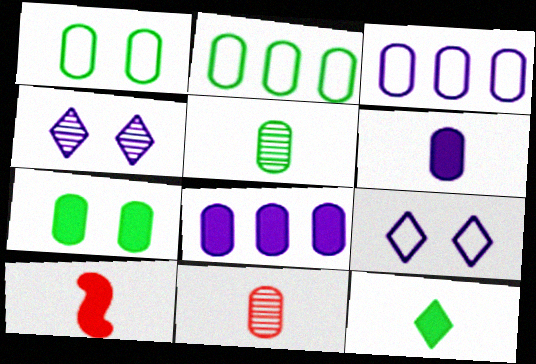[[1, 8, 11], 
[2, 4, 10], 
[2, 5, 7], 
[3, 7, 11], 
[6, 10, 12]]